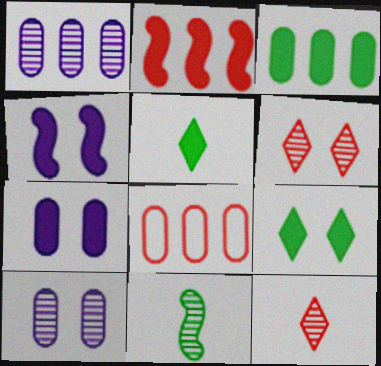[[1, 3, 8], 
[1, 6, 11], 
[2, 5, 7]]